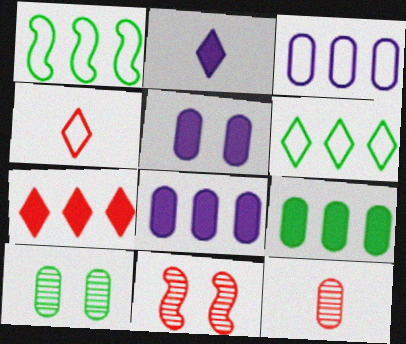[]